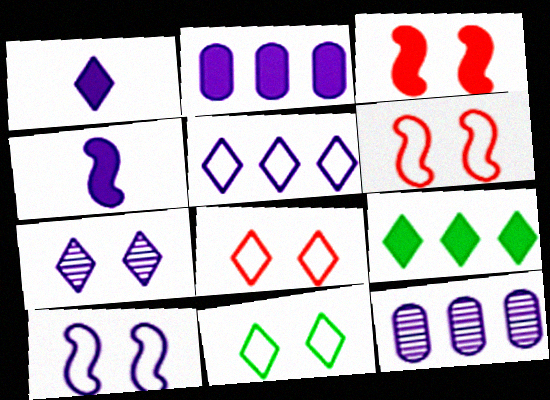[[1, 5, 7], 
[1, 10, 12]]